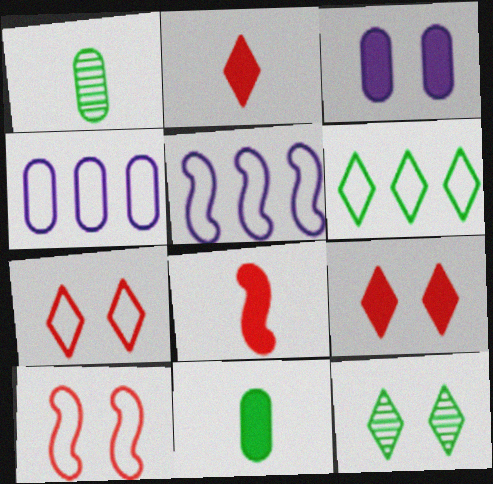[[1, 5, 9], 
[3, 10, 12], 
[4, 8, 12]]